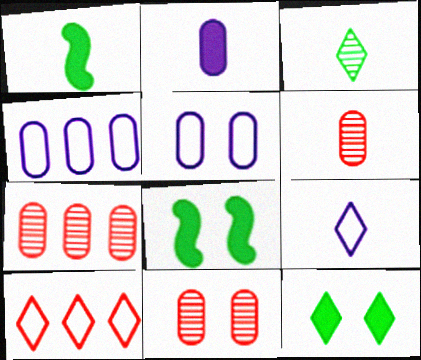[[1, 6, 9], 
[6, 7, 11], 
[7, 8, 9]]